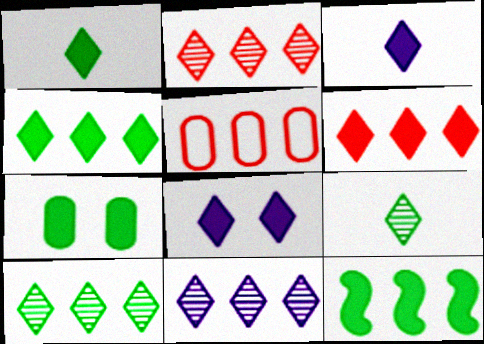[[1, 6, 8], 
[1, 7, 12], 
[2, 10, 11], 
[5, 11, 12]]